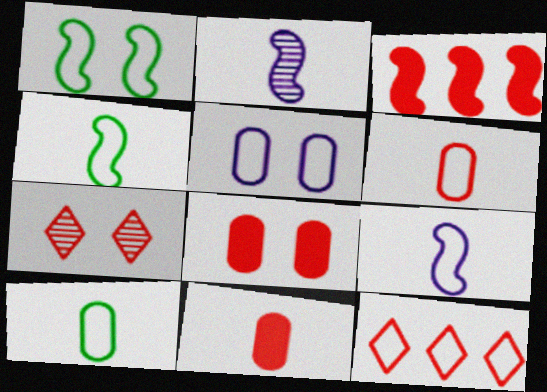[[1, 2, 3], 
[3, 6, 7], 
[4, 5, 12]]